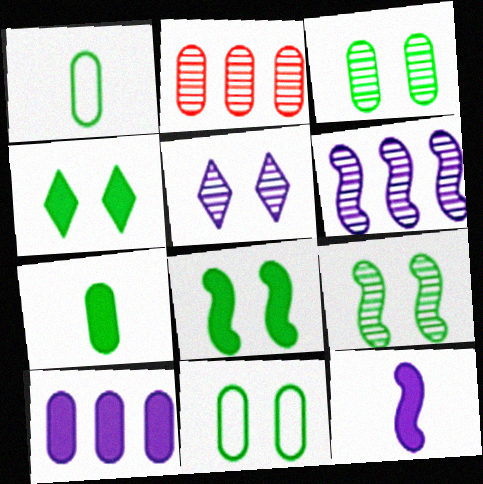[[4, 9, 11]]